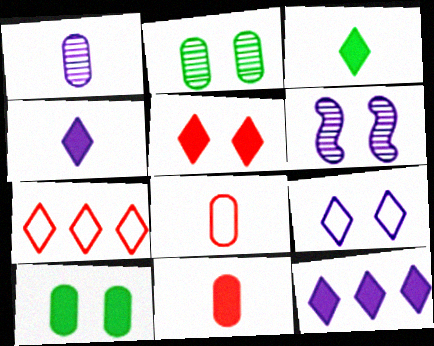[[3, 5, 12]]